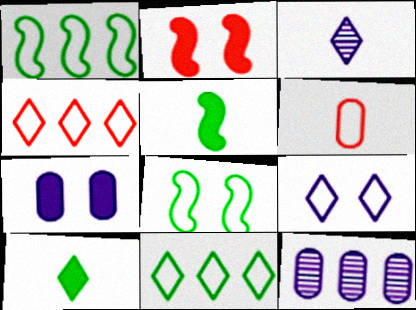[[1, 6, 9], 
[3, 5, 6]]